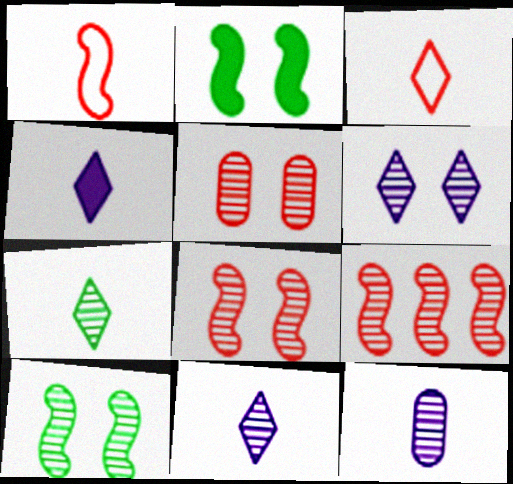[[3, 4, 7], 
[5, 6, 10]]